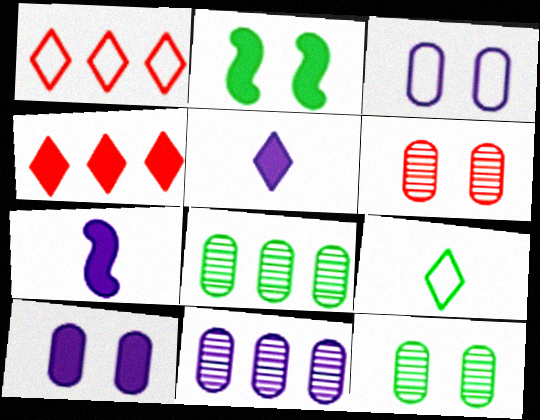[[1, 7, 12], 
[2, 8, 9]]